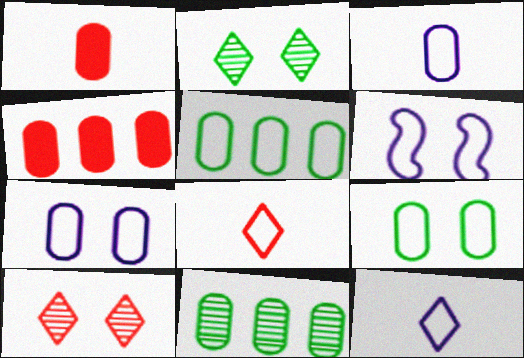[[1, 7, 11], 
[5, 6, 8]]